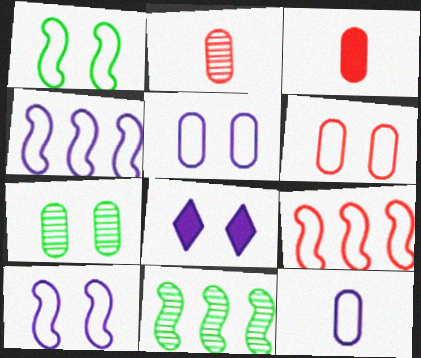[]